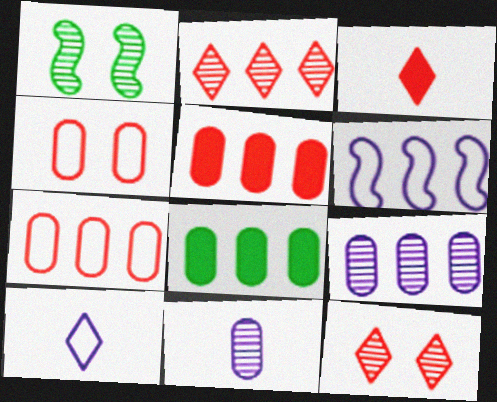[[1, 2, 11], 
[1, 5, 10], 
[2, 6, 8], 
[4, 8, 11], 
[7, 8, 9]]